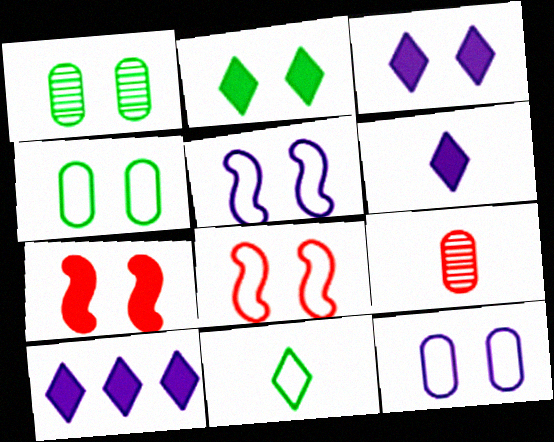[[1, 3, 8], 
[3, 6, 10]]